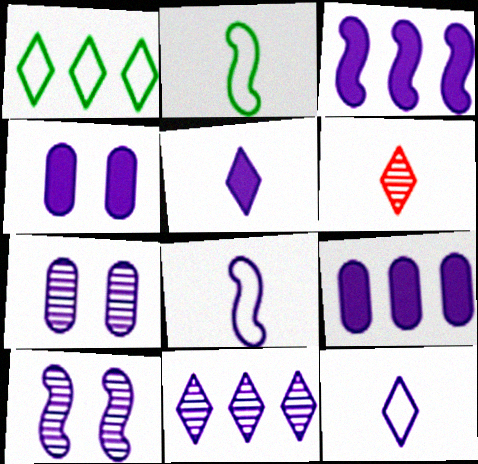[[3, 4, 5], 
[3, 7, 12], 
[3, 8, 10], 
[4, 8, 11], 
[9, 10, 12]]